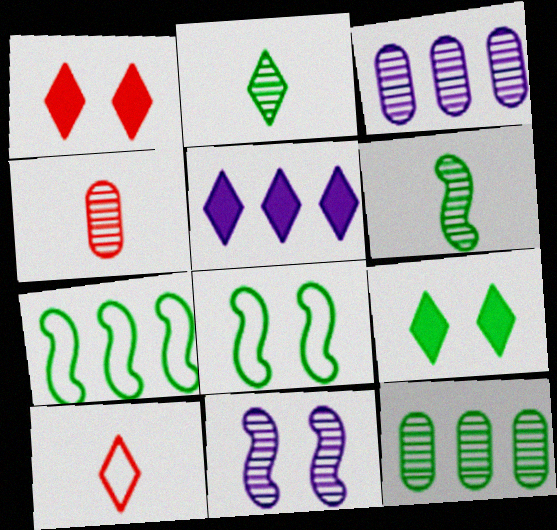[[4, 5, 8]]